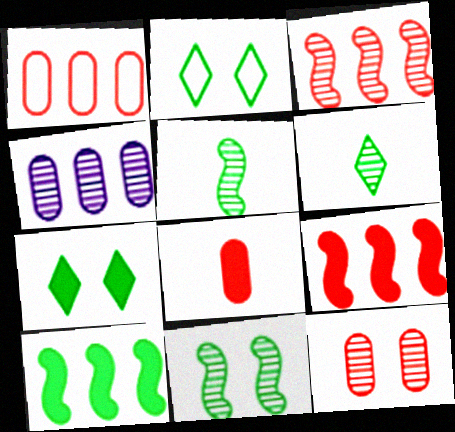[[1, 8, 12]]